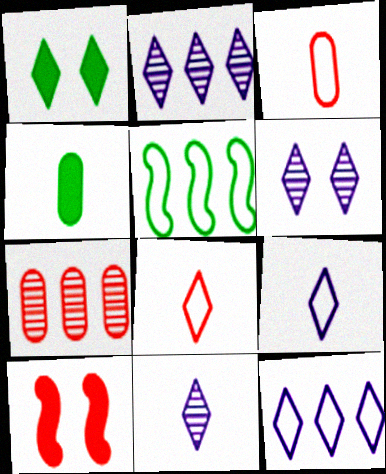[[1, 2, 8], 
[2, 6, 11], 
[7, 8, 10]]